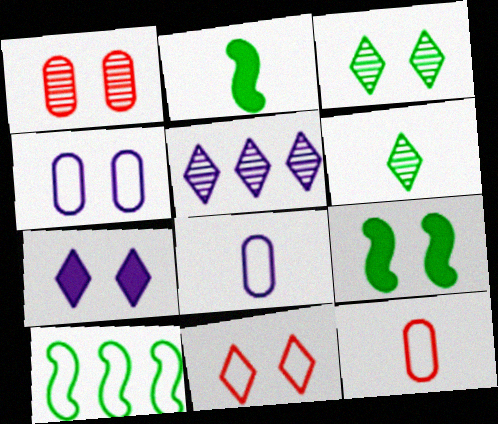[[3, 7, 11], 
[5, 9, 12], 
[8, 10, 11]]